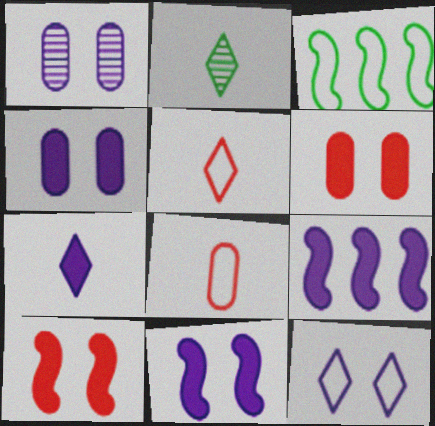[[1, 11, 12], 
[2, 5, 7], 
[3, 8, 12], 
[4, 7, 9]]